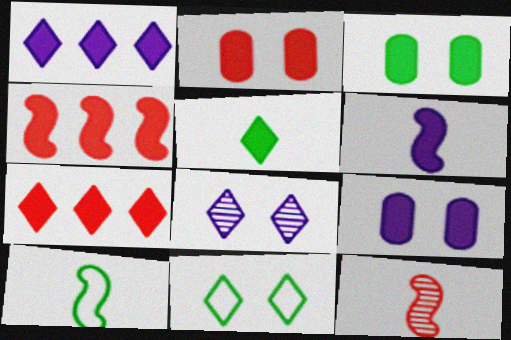[[1, 6, 9], 
[2, 3, 9], 
[3, 6, 7], 
[4, 5, 9], 
[6, 10, 12]]